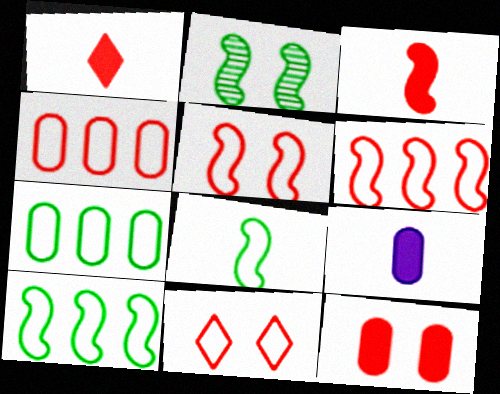[]